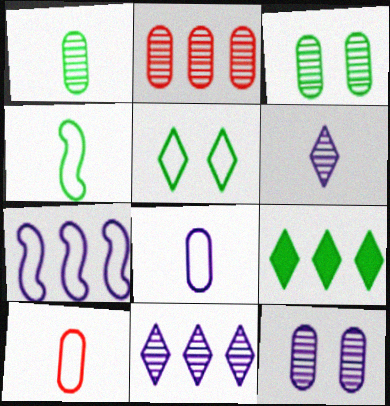[[1, 2, 12], 
[2, 7, 9], 
[3, 4, 9], 
[5, 7, 10]]